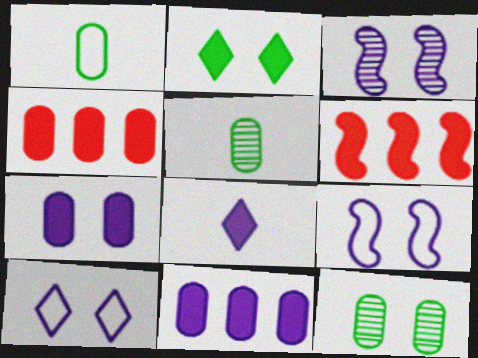[[3, 7, 10], 
[5, 6, 10]]